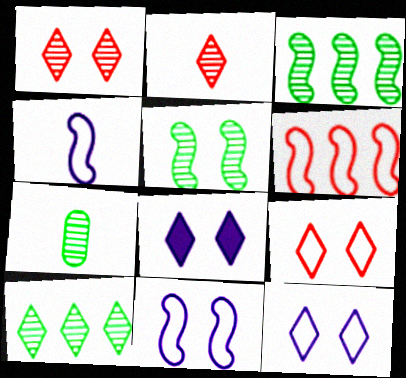[[5, 7, 10], 
[6, 7, 8]]